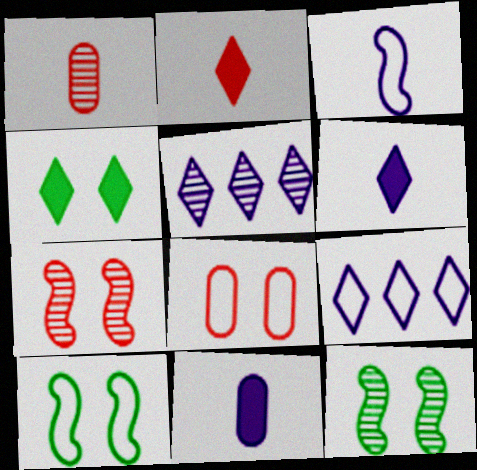[[1, 5, 12]]